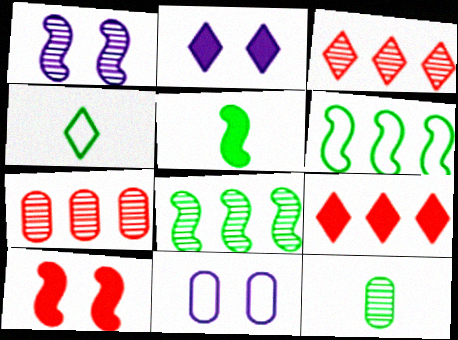[[1, 2, 11], 
[1, 3, 12], 
[2, 3, 4], 
[3, 5, 11], 
[4, 5, 12]]